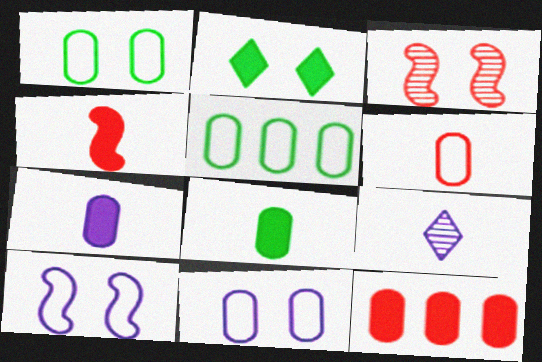[[2, 3, 11], 
[5, 6, 11]]